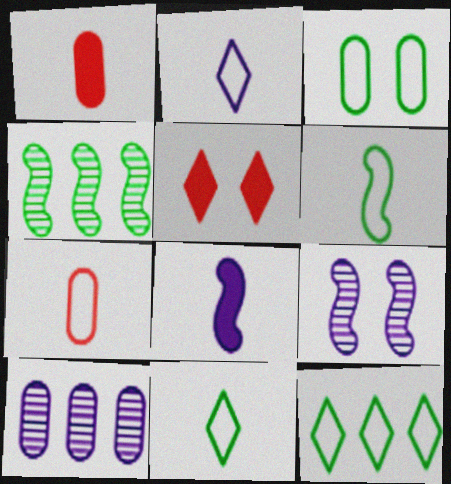[[1, 3, 10], 
[1, 9, 12], 
[2, 6, 7], 
[3, 5, 9], 
[3, 6, 12], 
[5, 6, 10]]